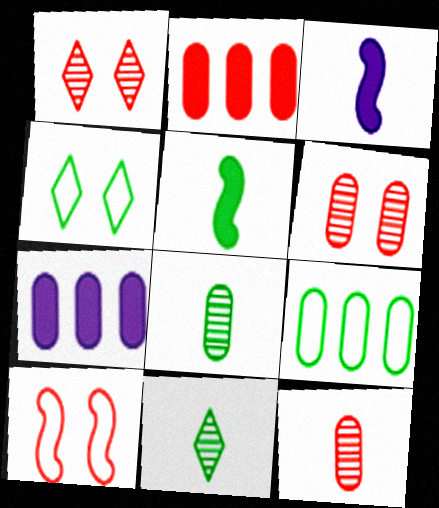[[1, 3, 9], 
[7, 10, 11]]